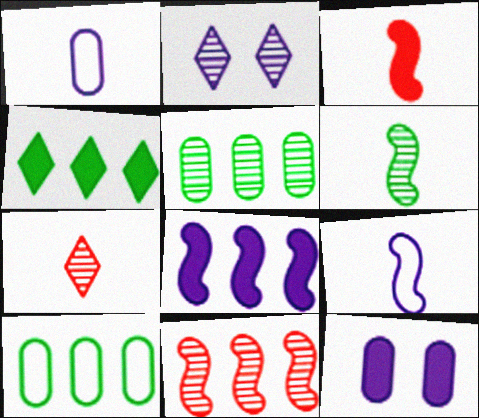[[1, 2, 8], 
[2, 3, 10], 
[3, 4, 12], 
[3, 6, 9]]